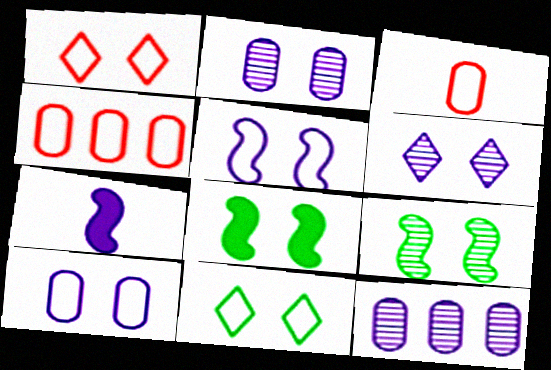[[1, 2, 8]]